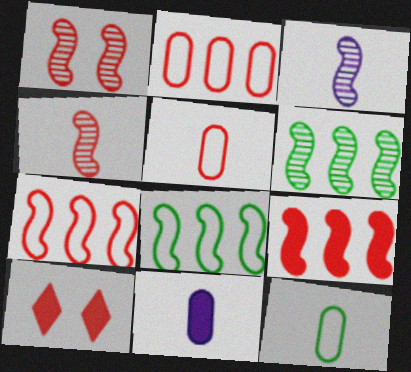[[1, 3, 6], 
[2, 4, 10]]